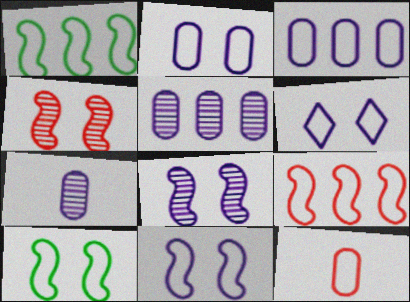[[1, 6, 12], 
[2, 6, 11]]